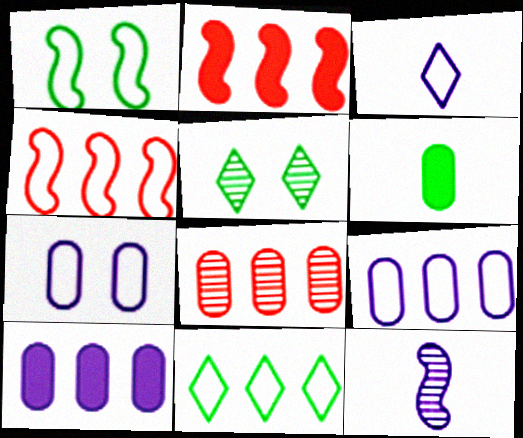[[1, 2, 12], 
[4, 9, 11], 
[5, 8, 12], 
[6, 7, 8]]